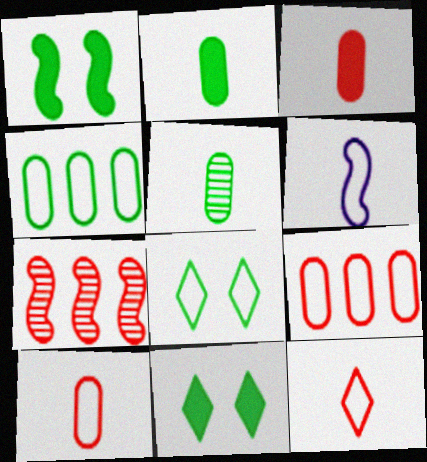[[1, 6, 7], 
[6, 8, 9]]